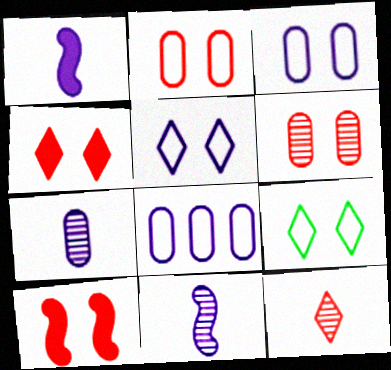[]